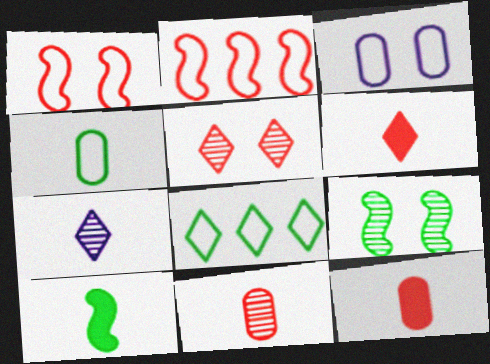[[2, 5, 12]]